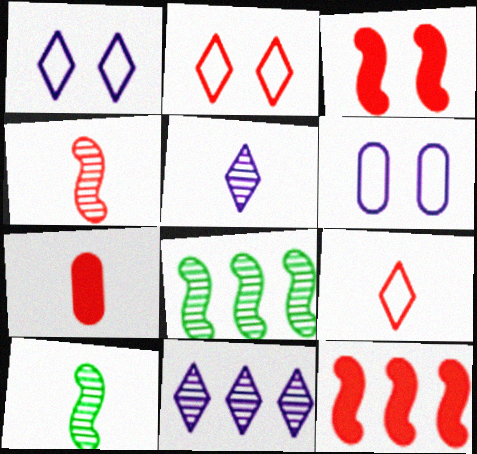[[1, 7, 8], 
[4, 7, 9]]